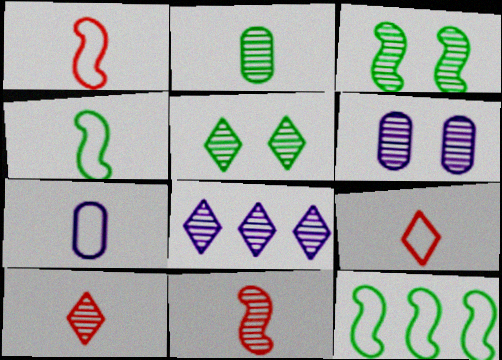[[4, 7, 9], 
[5, 8, 10]]